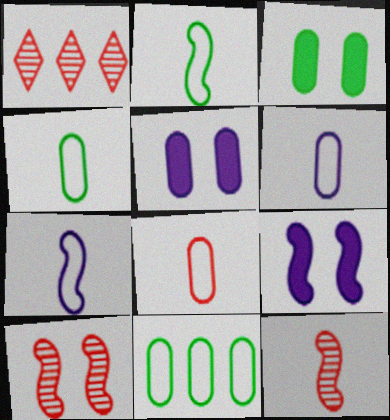[[1, 2, 5], 
[1, 3, 7], 
[1, 4, 9], 
[4, 6, 8]]